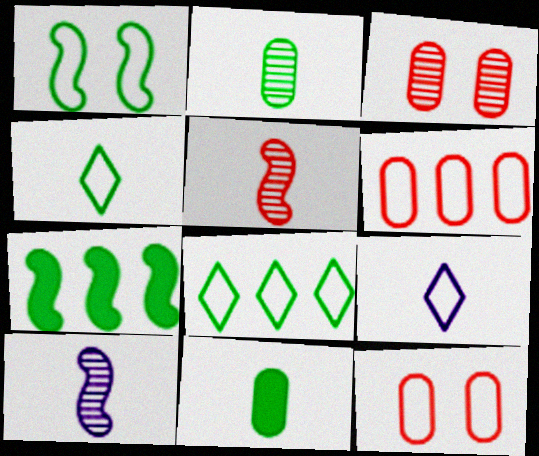[[1, 6, 9], 
[3, 7, 9], 
[5, 9, 11]]